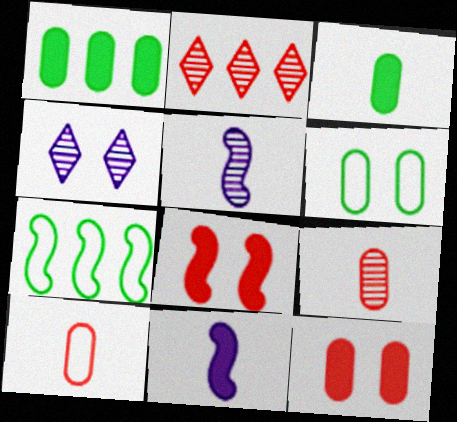[[2, 6, 11], 
[2, 8, 10], 
[4, 6, 8], 
[5, 7, 8]]